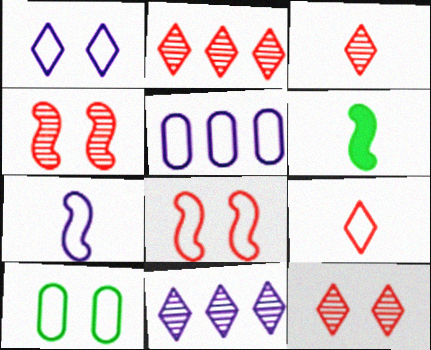[[1, 5, 7], 
[1, 8, 10], 
[2, 3, 12], 
[5, 6, 12]]